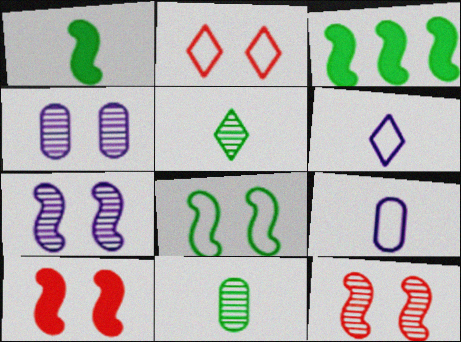[[7, 8, 10]]